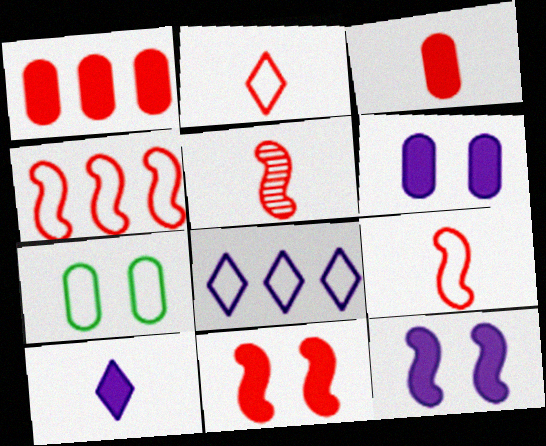[[2, 3, 5], 
[4, 5, 11], 
[7, 8, 9]]